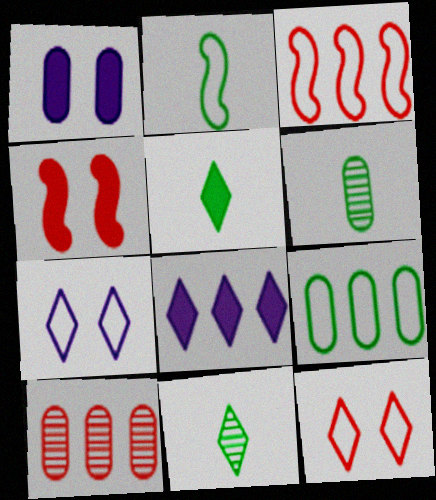[[1, 3, 11], 
[2, 5, 6], 
[8, 11, 12]]